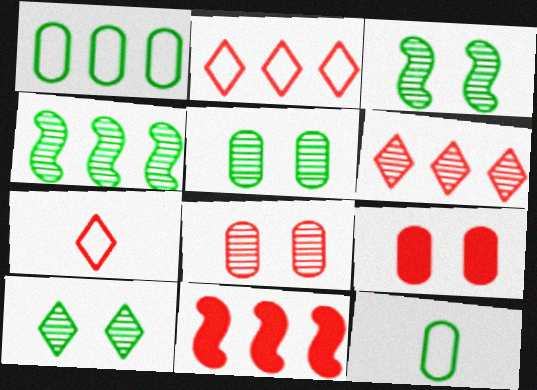[[3, 5, 10], 
[7, 8, 11]]